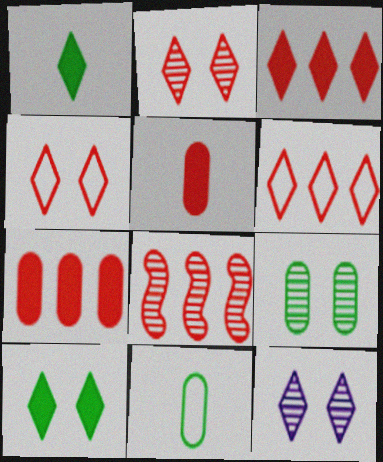[[1, 6, 12], 
[4, 5, 8], 
[4, 10, 12], 
[6, 7, 8]]